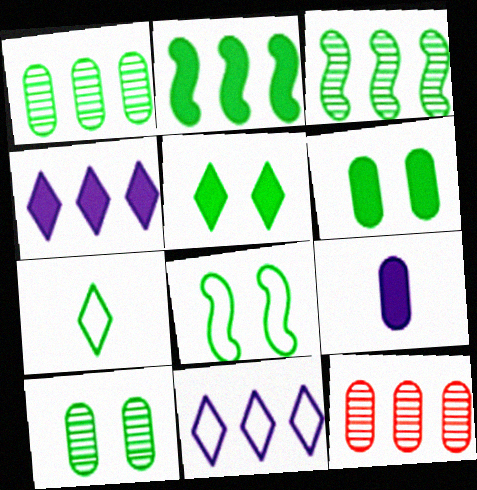[[2, 7, 10], 
[2, 11, 12], 
[3, 6, 7], 
[5, 8, 10]]